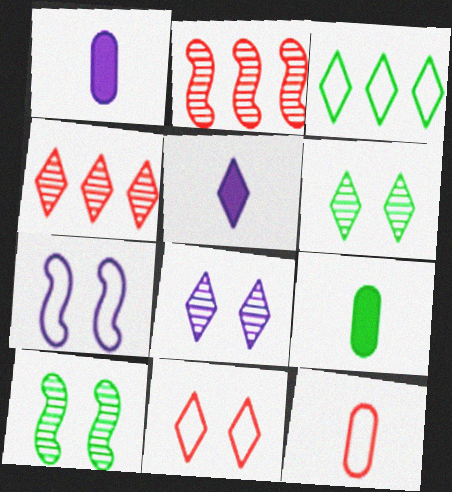[[3, 7, 12], 
[3, 9, 10], 
[4, 7, 9]]